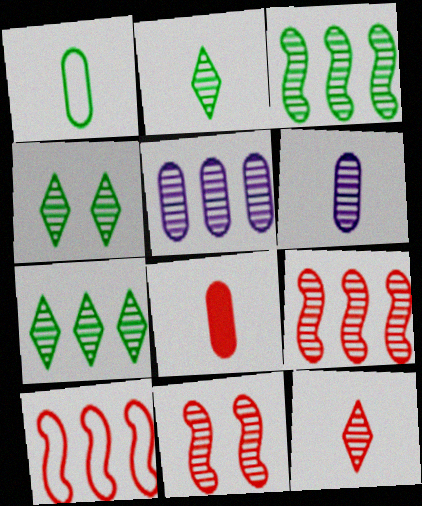[[1, 6, 8], 
[2, 4, 7], 
[2, 5, 11], 
[4, 6, 9], 
[5, 7, 9], 
[6, 7, 11]]